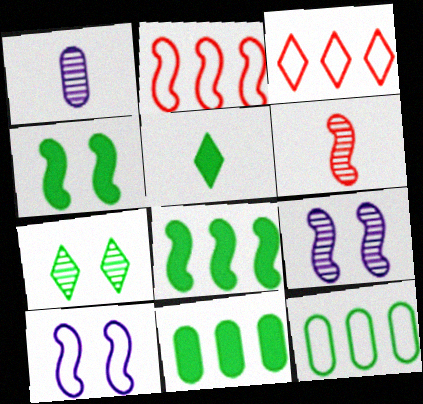[[1, 3, 4], 
[4, 5, 11], 
[6, 8, 10]]